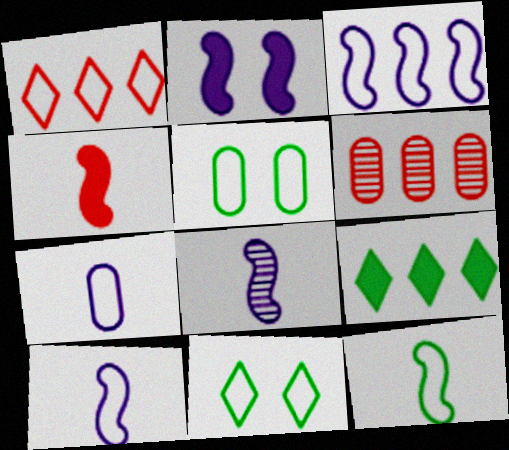[[1, 5, 10], 
[2, 3, 8], 
[3, 6, 9], 
[4, 8, 12]]